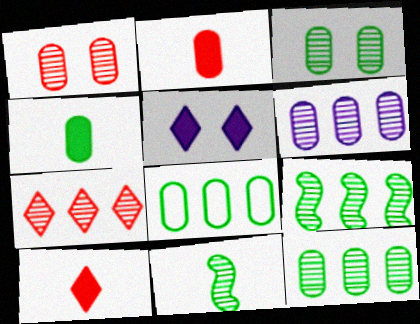[[3, 4, 8], 
[6, 7, 9]]